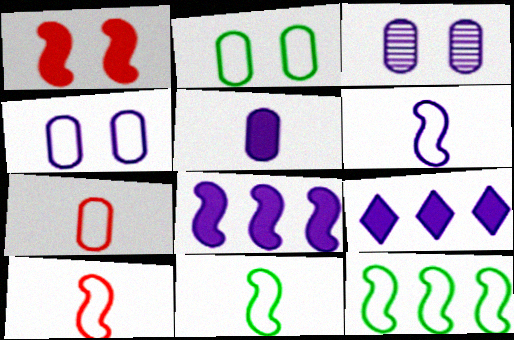[[3, 6, 9], 
[6, 10, 11]]